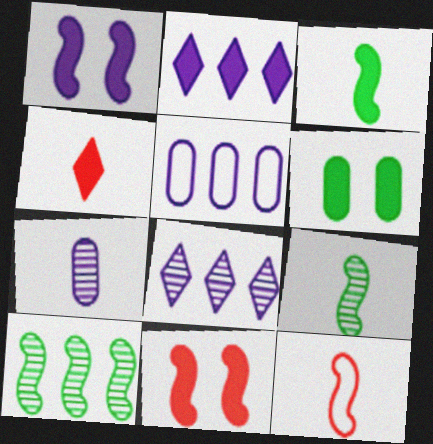[[1, 10, 12], 
[6, 8, 12]]